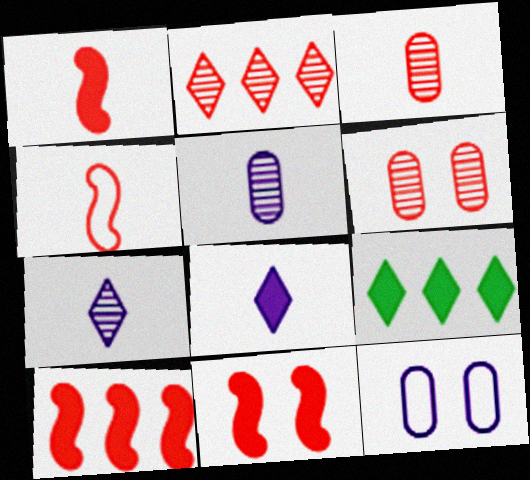[[1, 10, 11]]